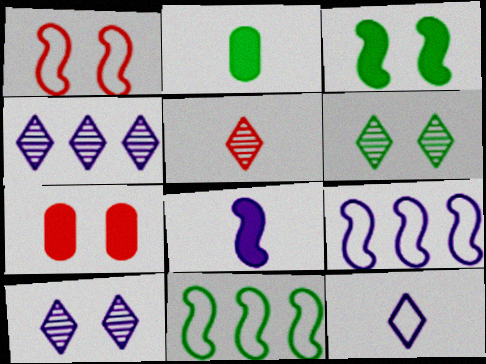[[1, 2, 4], 
[2, 6, 11], 
[4, 5, 6]]